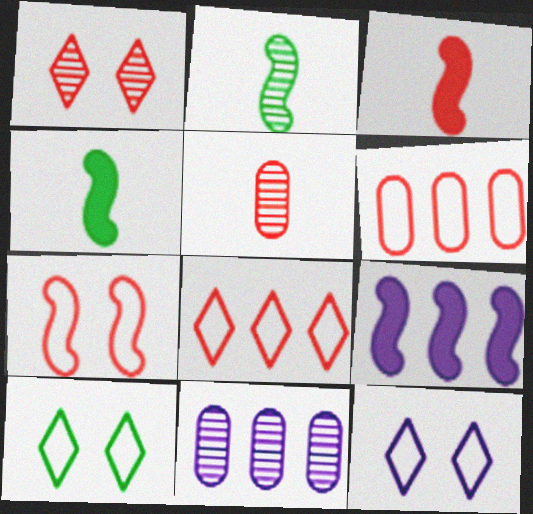[[1, 2, 11], 
[1, 3, 6], 
[2, 7, 9], 
[3, 10, 11], 
[5, 9, 10]]